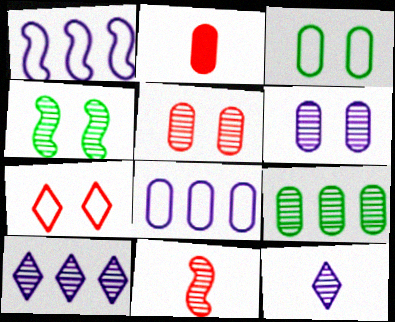[]